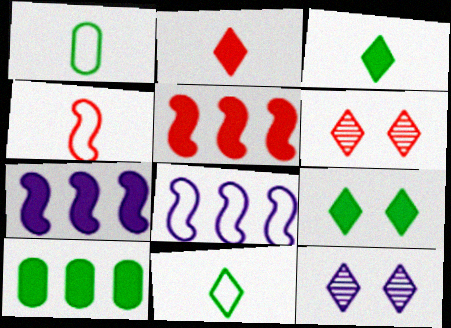[[1, 5, 12], 
[1, 6, 7], 
[4, 10, 12]]